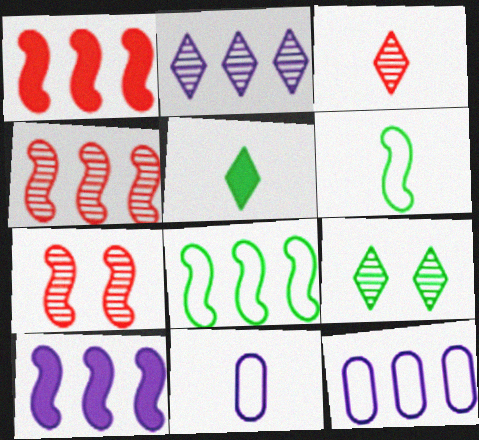[[1, 9, 11], 
[2, 3, 9], 
[2, 10, 12], 
[4, 8, 10], 
[5, 7, 12], 
[6, 7, 10]]